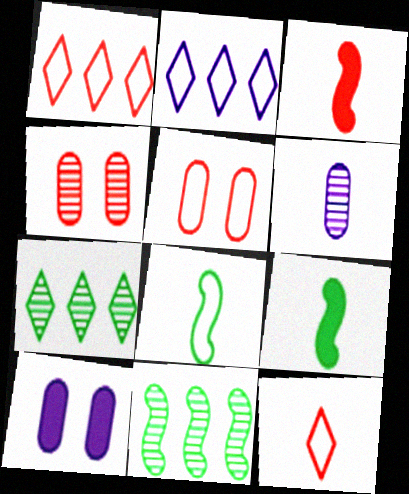[[1, 3, 4], 
[2, 4, 9], 
[2, 5, 8], 
[6, 9, 12], 
[10, 11, 12]]